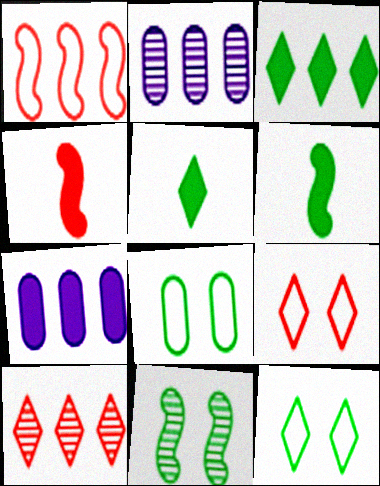[[1, 2, 3], 
[2, 4, 12], 
[2, 6, 9]]